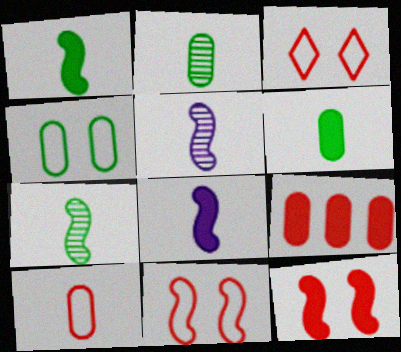[]